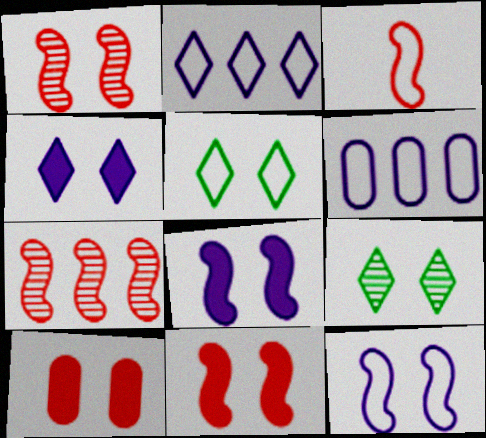[[3, 5, 6], 
[3, 7, 11], 
[9, 10, 12]]